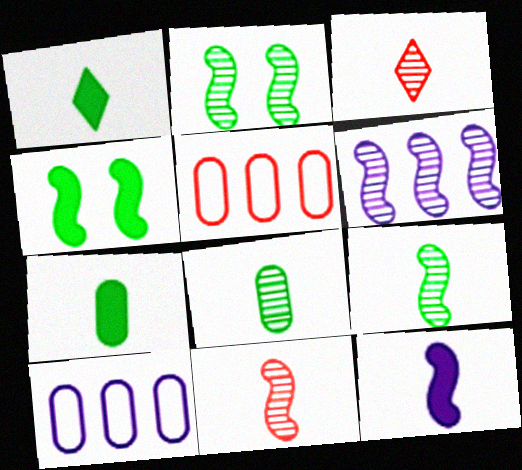[[2, 6, 11], 
[3, 4, 10]]